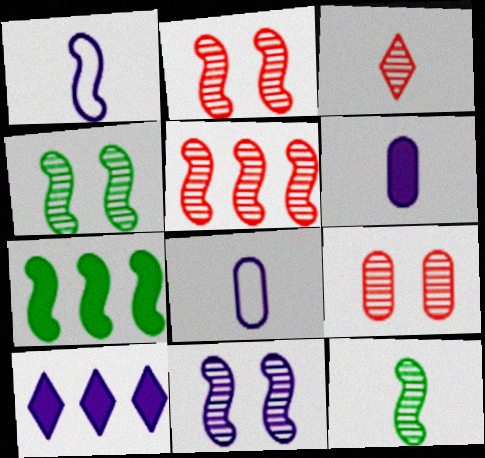[[1, 2, 7], 
[2, 4, 11], 
[3, 5, 9], 
[5, 11, 12], 
[8, 10, 11]]